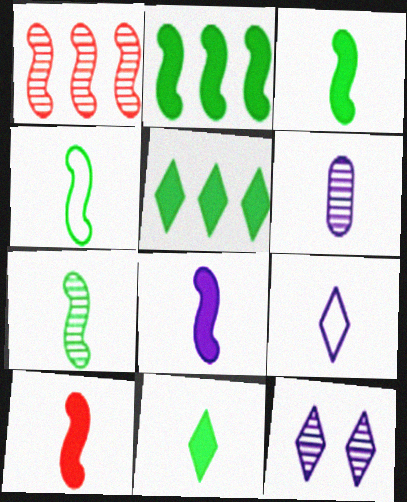[[3, 4, 7], 
[3, 8, 10], 
[6, 8, 9]]